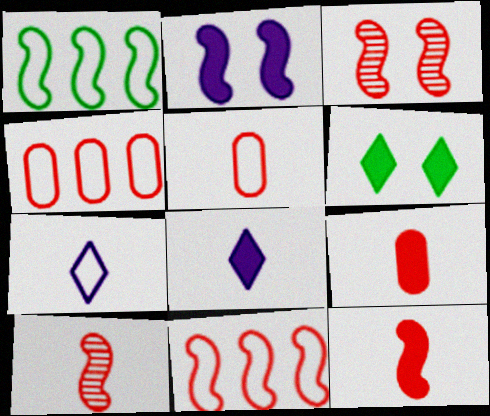[[1, 2, 10], 
[3, 11, 12]]